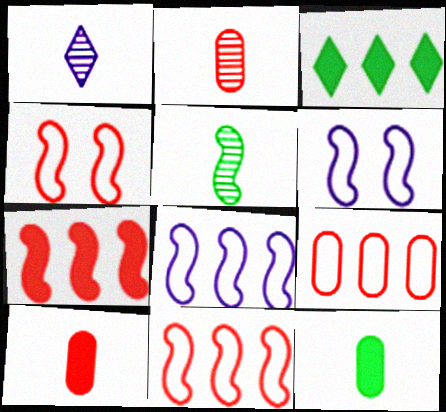[[1, 2, 5], 
[2, 3, 6], 
[5, 6, 7]]